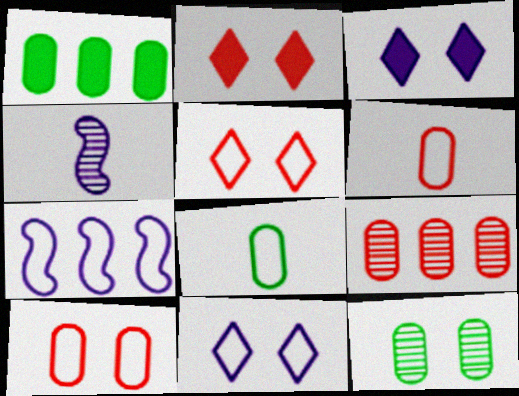[[1, 4, 5], 
[1, 8, 12], 
[5, 7, 8]]